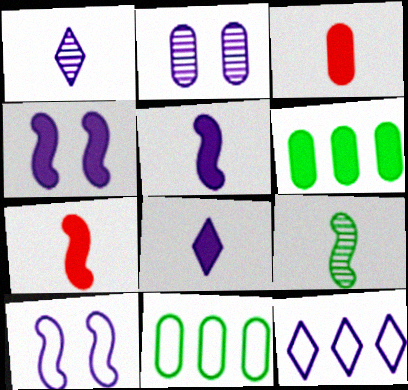[[2, 3, 11], 
[2, 5, 12]]